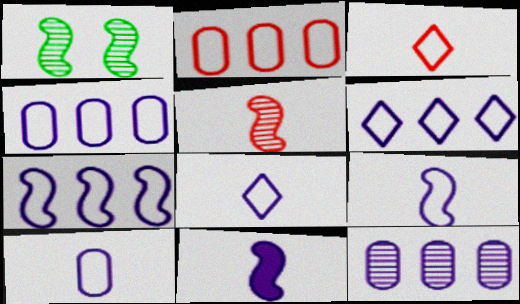[[4, 6, 7], 
[8, 9, 10]]